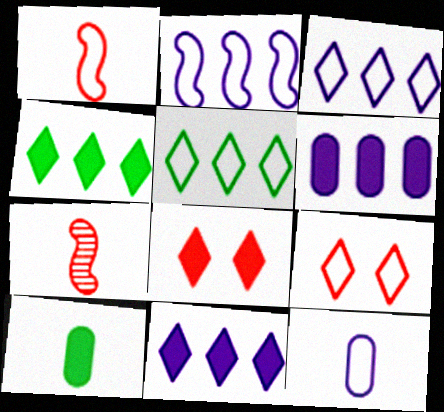[]